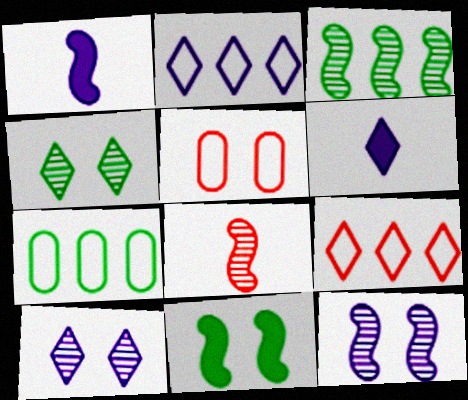[[2, 6, 10], 
[3, 5, 6], 
[3, 8, 12], 
[4, 6, 9], 
[5, 10, 11]]